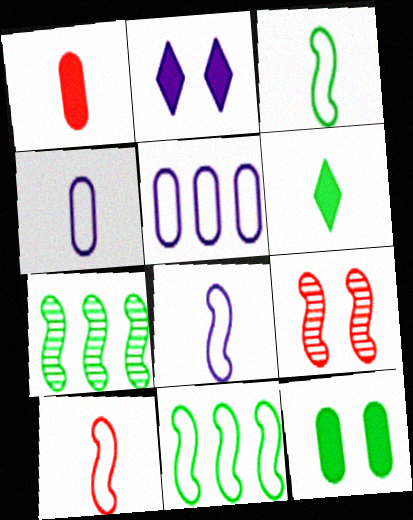[[3, 8, 10], 
[5, 6, 9]]